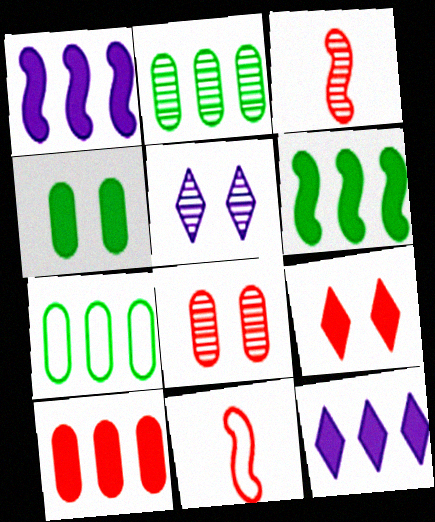[[2, 3, 5], 
[6, 10, 12]]